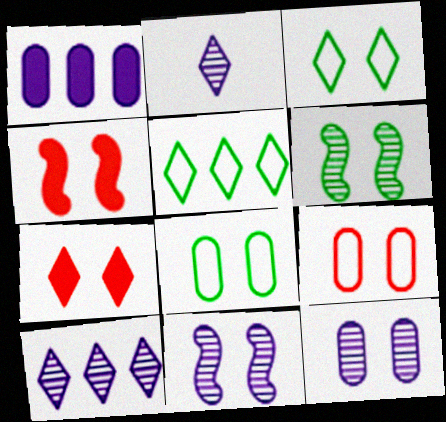[[2, 5, 7], 
[3, 4, 12], 
[7, 8, 11]]